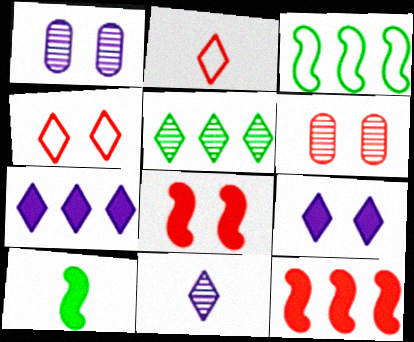[[2, 5, 9], 
[2, 6, 12], 
[4, 6, 8]]